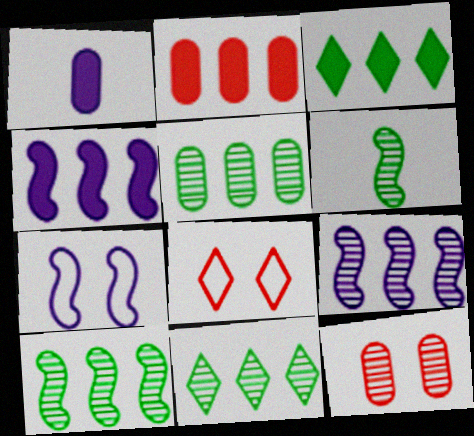[[1, 8, 10], 
[2, 3, 4], 
[5, 10, 11]]